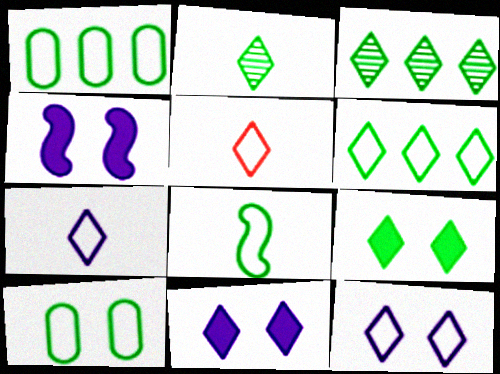[[2, 6, 9], 
[3, 5, 11], 
[5, 6, 12], 
[6, 8, 10]]